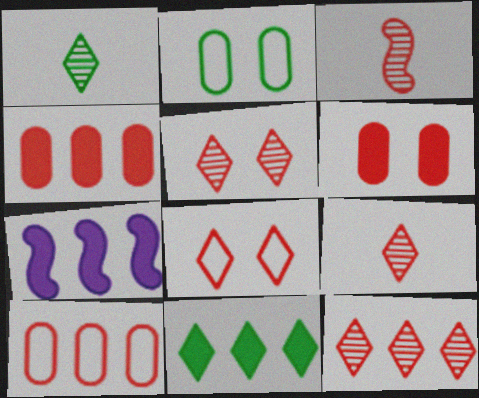[[2, 7, 9], 
[3, 4, 8], 
[4, 7, 11], 
[5, 9, 12]]